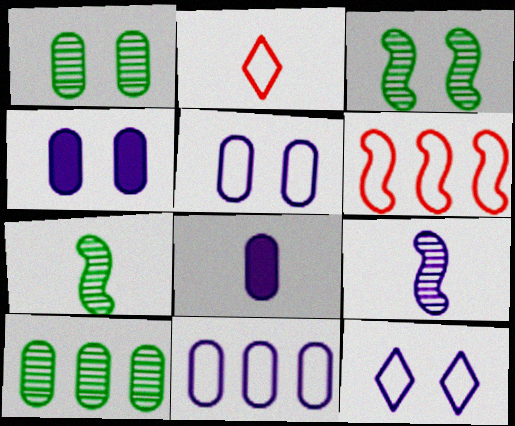[[2, 7, 8]]